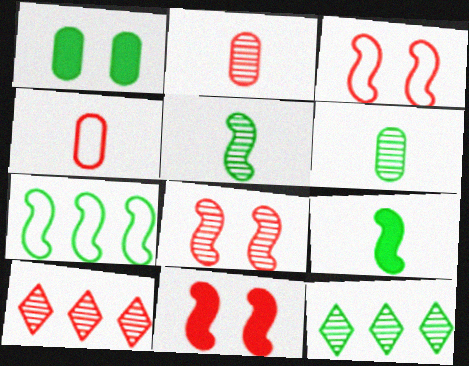[[2, 8, 10], 
[3, 8, 11], 
[4, 10, 11]]